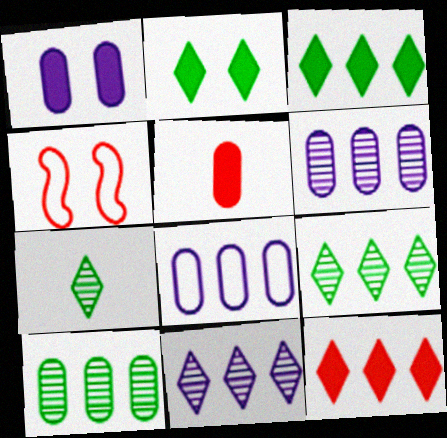[]